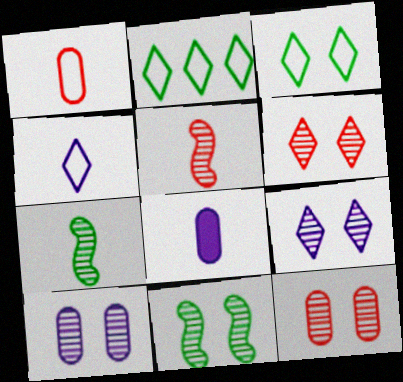[[6, 10, 11], 
[9, 11, 12]]